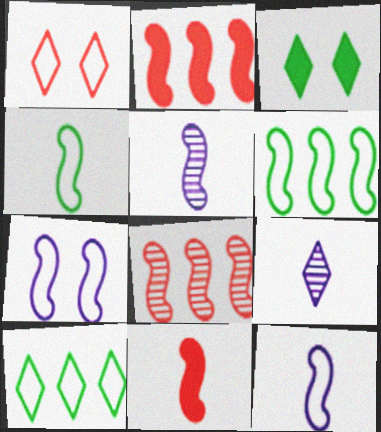[[4, 5, 11]]